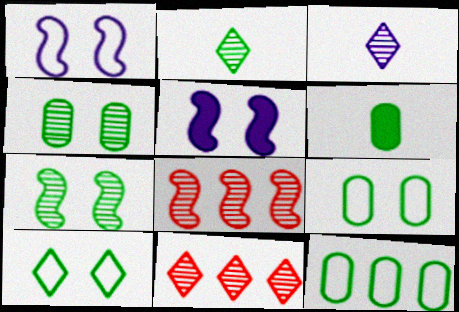[[1, 6, 11], 
[3, 4, 8], 
[4, 6, 12]]